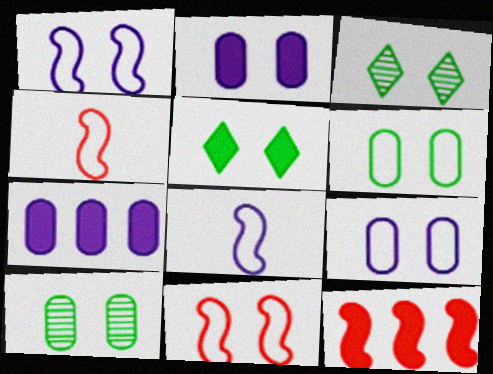[[2, 3, 11], 
[3, 4, 7]]